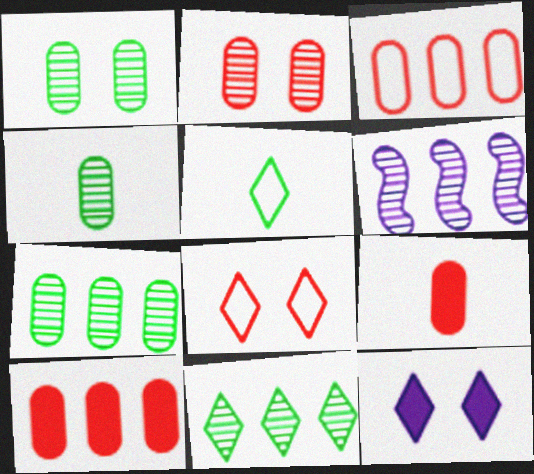[[1, 4, 7], 
[2, 3, 9]]